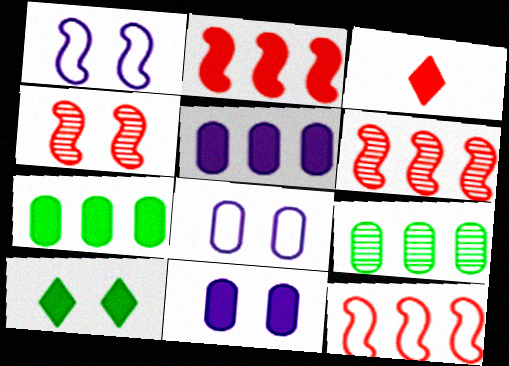[[1, 3, 9], 
[2, 6, 12], 
[4, 8, 10]]